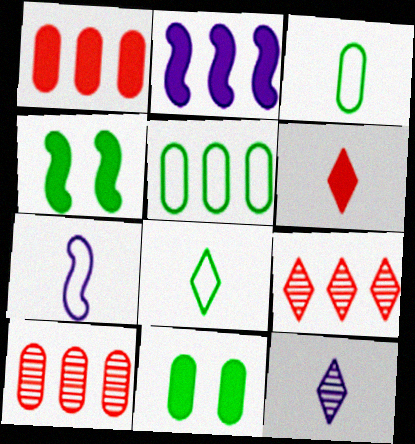[[2, 5, 9], 
[2, 6, 11], 
[6, 8, 12], 
[7, 9, 11]]